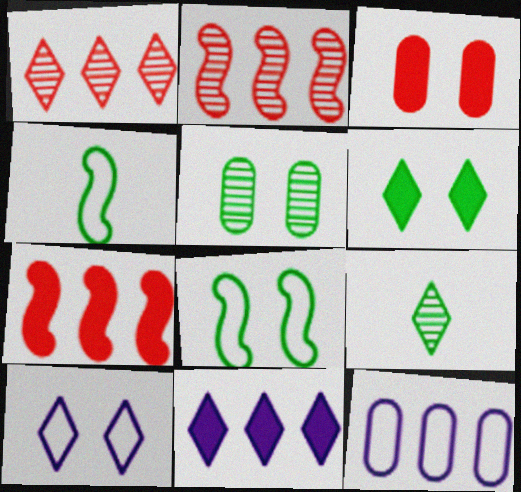[[5, 6, 8]]